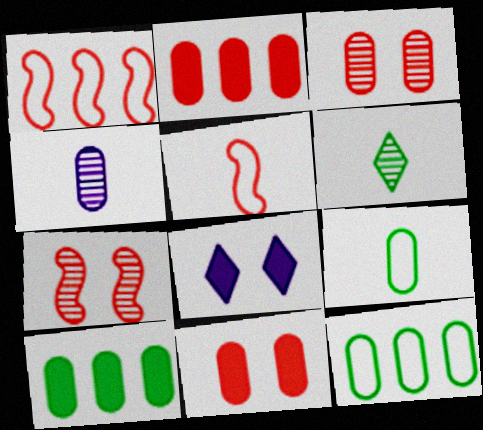[[4, 11, 12]]